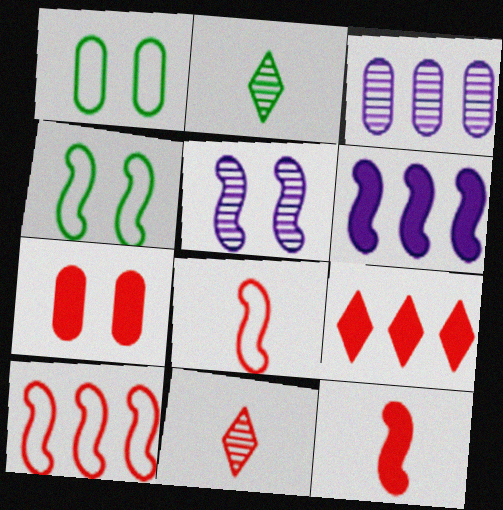[[1, 6, 11], 
[7, 9, 12], 
[7, 10, 11]]